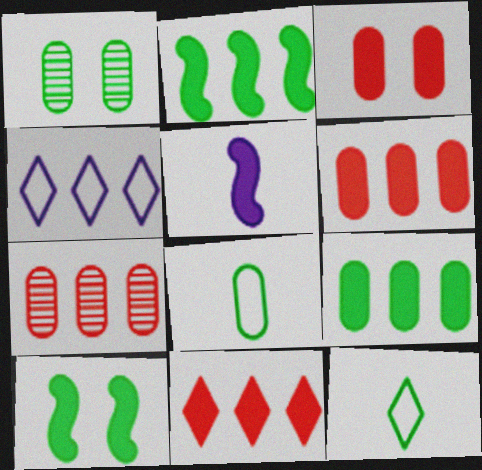[[1, 2, 12], 
[1, 8, 9], 
[2, 4, 7]]